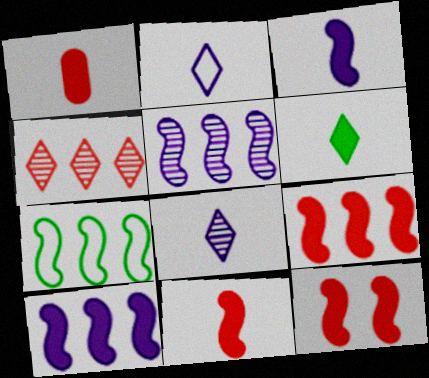[[1, 3, 6], 
[5, 7, 9], 
[9, 11, 12]]